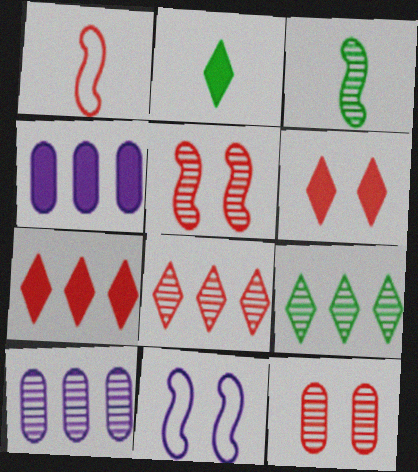[[1, 7, 12]]